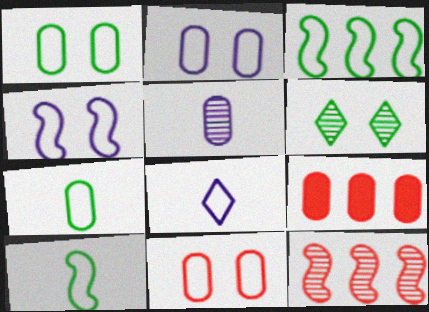[[1, 2, 11], 
[1, 5, 9], 
[3, 8, 11], 
[5, 6, 12]]